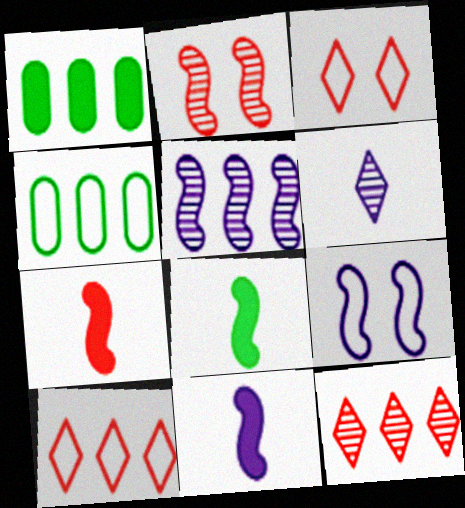[[1, 5, 10], 
[5, 9, 11], 
[7, 8, 11]]